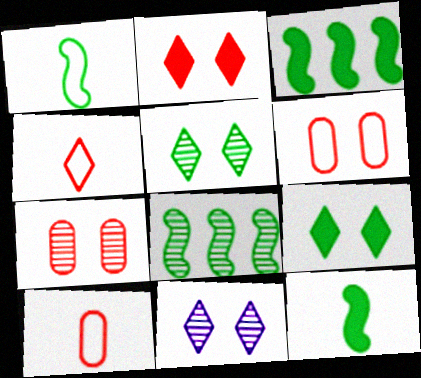[[3, 10, 11]]